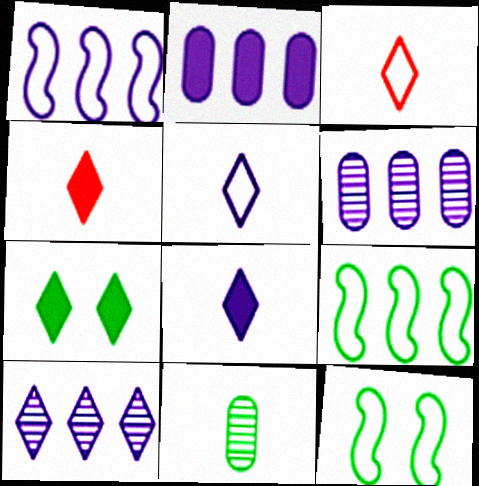[[1, 2, 10], 
[3, 7, 10], 
[4, 6, 12], 
[7, 9, 11]]